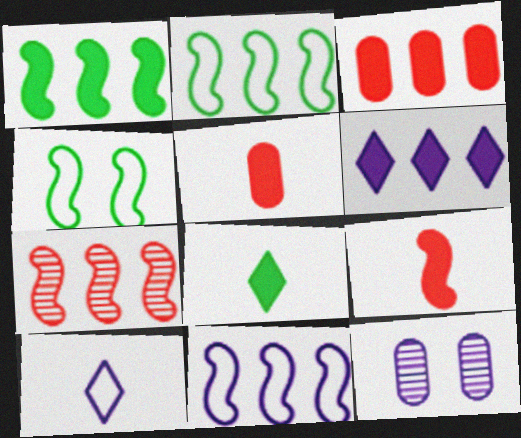[[1, 3, 6], 
[1, 7, 11]]